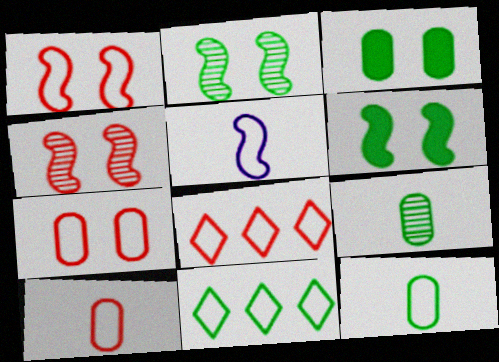[[1, 8, 10], 
[5, 7, 11], 
[6, 9, 11]]